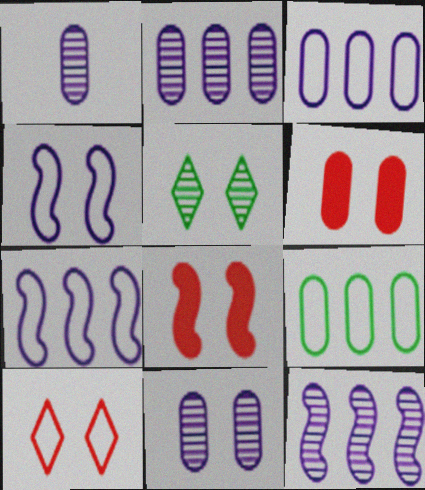[[1, 2, 11], 
[1, 6, 9], 
[4, 5, 6]]